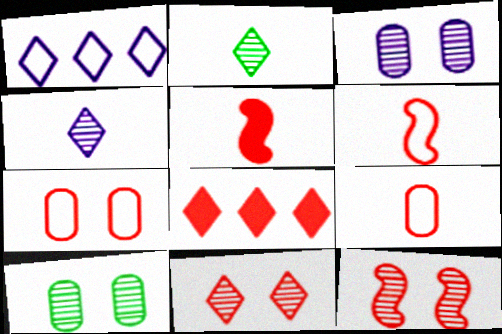[[1, 5, 10], 
[8, 9, 12]]